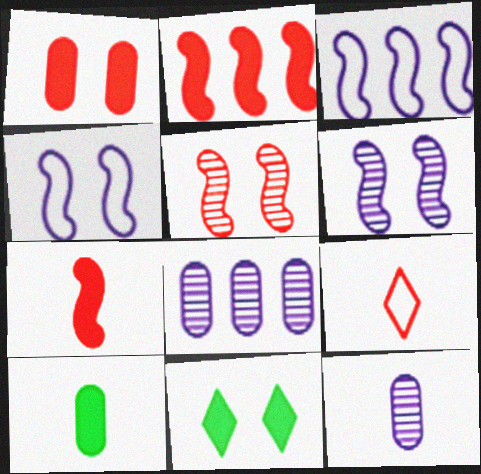[]